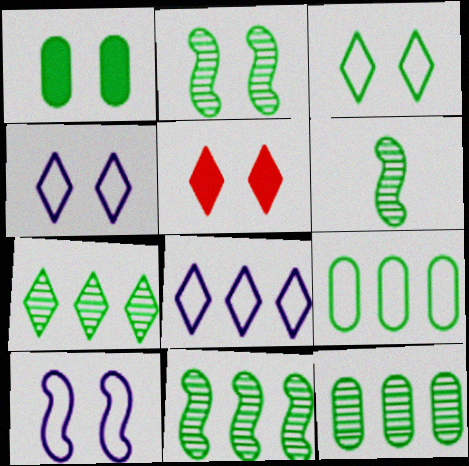[[1, 2, 3], 
[2, 6, 11], 
[7, 11, 12]]